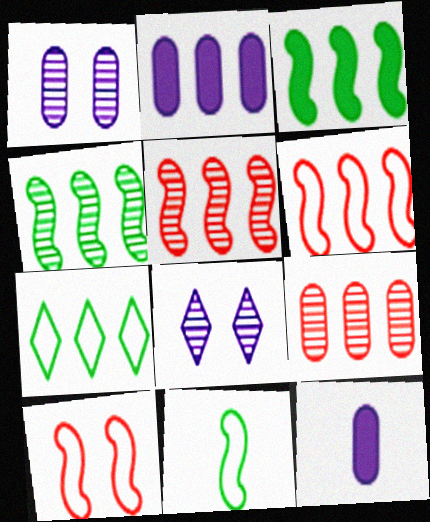[[2, 5, 7]]